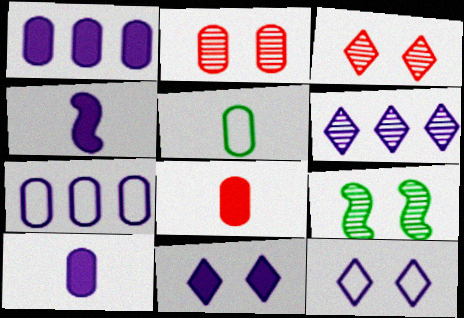[[1, 2, 5], 
[1, 4, 11]]